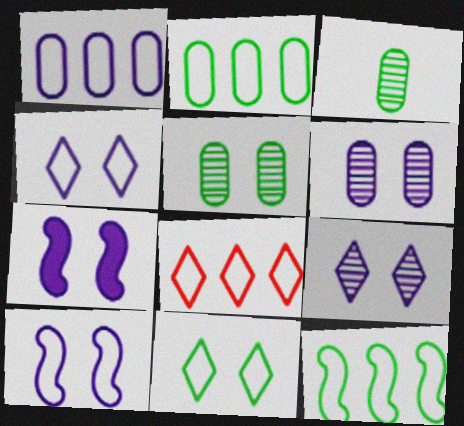[[1, 8, 12], 
[3, 7, 8], 
[4, 6, 7]]